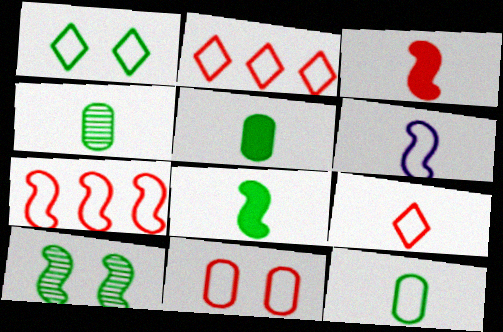[[4, 5, 12], 
[6, 9, 12], 
[7, 9, 11]]